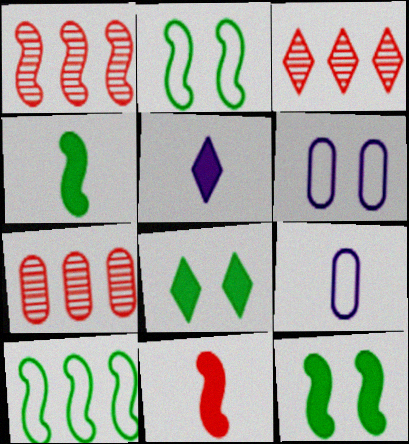[[1, 3, 7], 
[1, 8, 9], 
[2, 5, 7], 
[3, 4, 6], 
[3, 9, 12]]